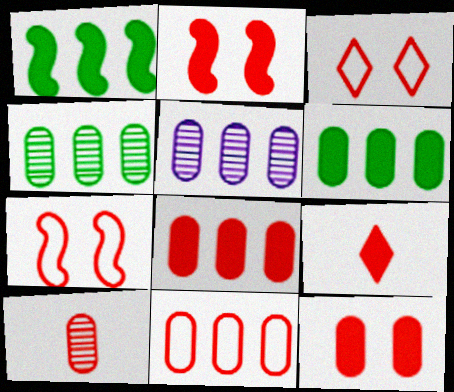[[2, 8, 9], 
[5, 6, 11], 
[10, 11, 12]]